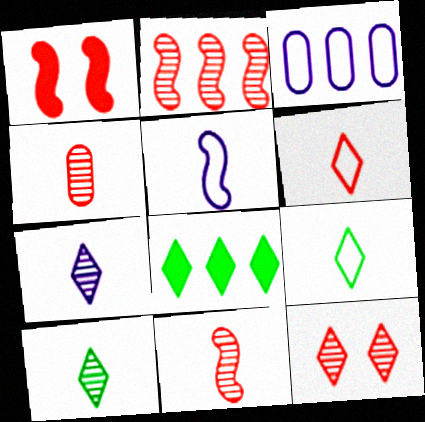[[1, 3, 10], 
[2, 3, 8], 
[2, 4, 12]]